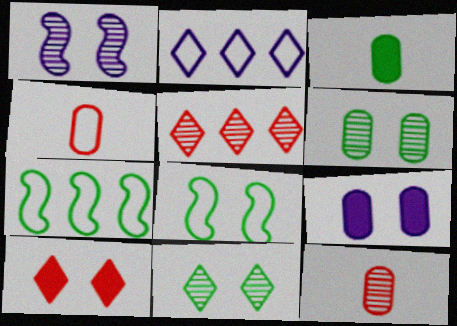[[2, 4, 8], 
[3, 7, 11]]